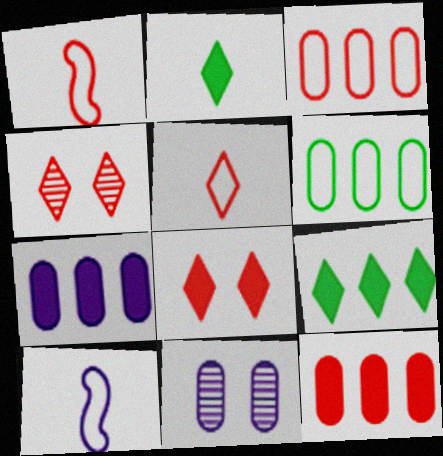[[1, 4, 12], 
[1, 9, 11]]